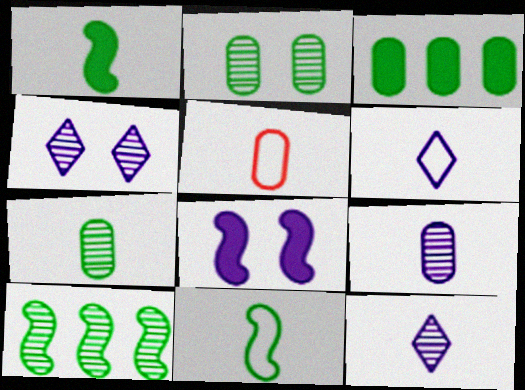[[1, 5, 12], 
[5, 6, 11]]